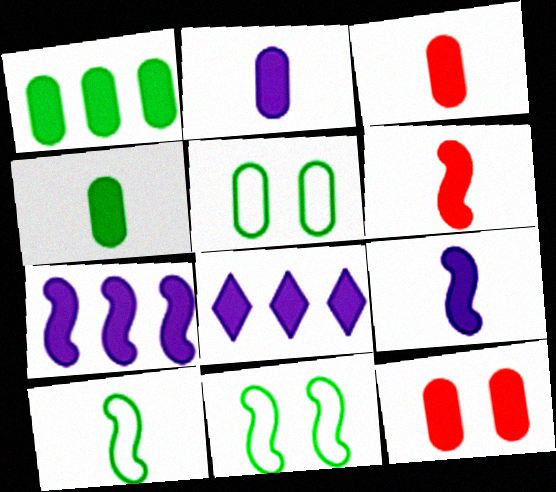[[1, 2, 12], 
[2, 3, 4]]